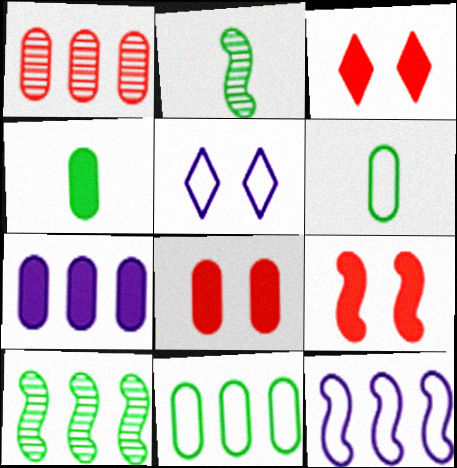[[1, 7, 11], 
[2, 9, 12], 
[3, 8, 9], 
[4, 7, 8]]